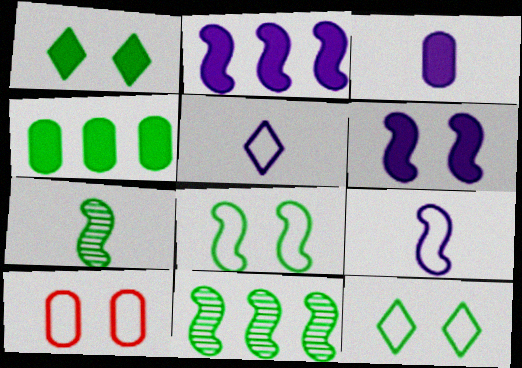[[4, 7, 12]]